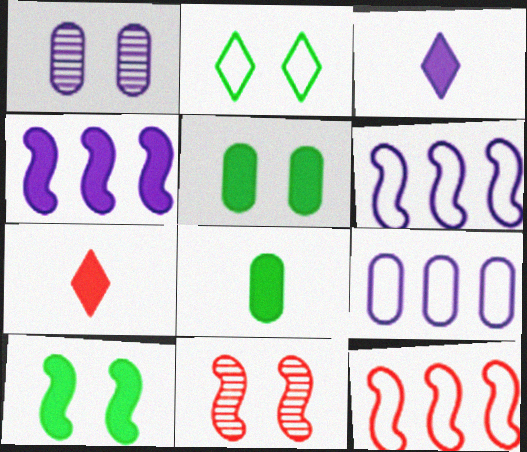[[1, 3, 6], 
[4, 5, 7]]